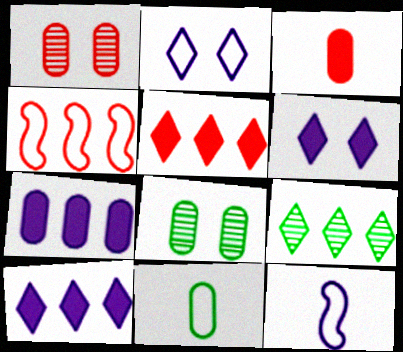[[1, 7, 11], 
[2, 4, 11], 
[4, 7, 9], 
[5, 8, 12]]